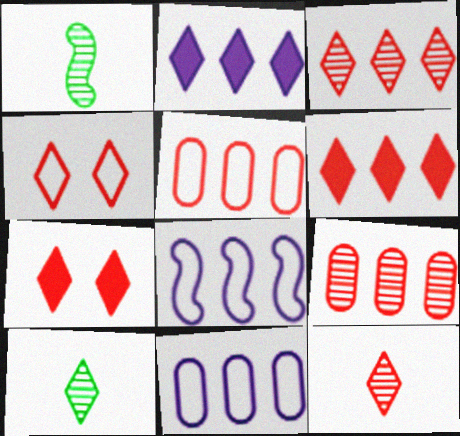[[1, 7, 11], 
[2, 4, 10], 
[4, 6, 12]]